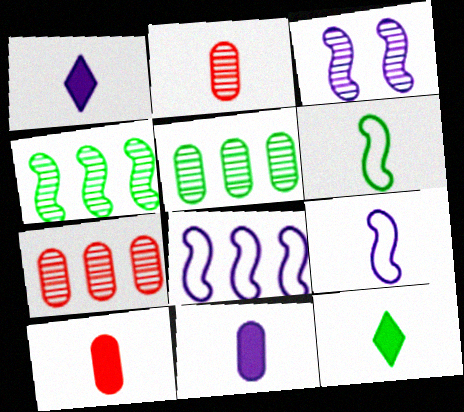[[1, 2, 6], 
[2, 9, 12]]